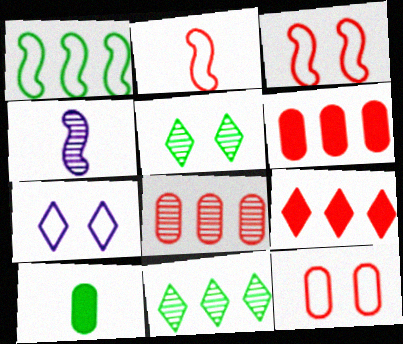[[1, 5, 10], 
[4, 5, 8]]